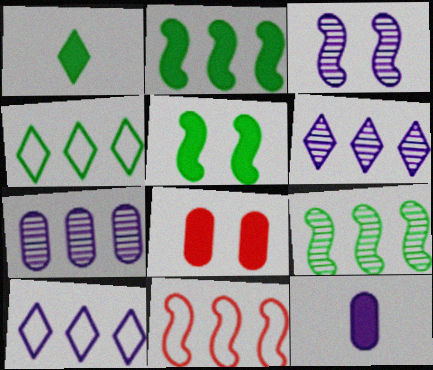[[3, 10, 12]]